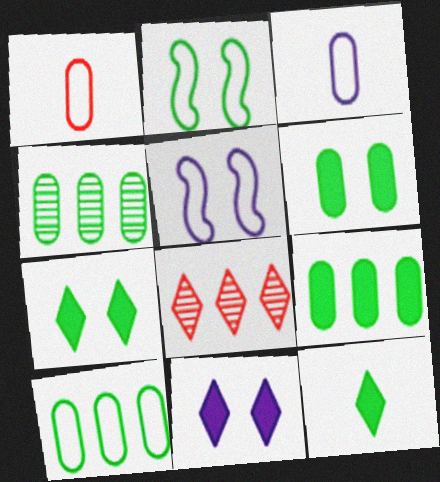[[2, 4, 12], 
[4, 9, 10]]